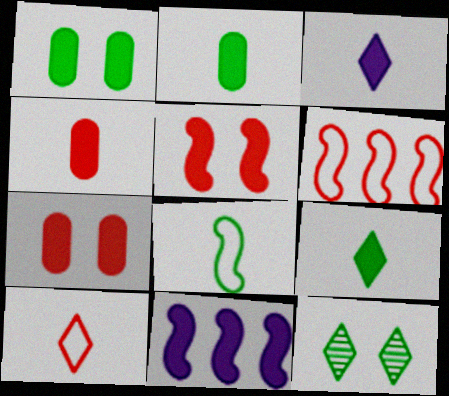[[7, 9, 11]]